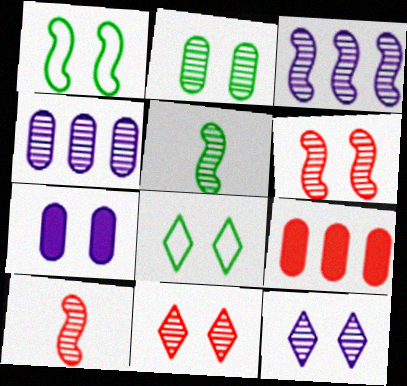[[1, 7, 11], 
[2, 6, 12], 
[3, 5, 6], 
[4, 5, 11], 
[6, 7, 8]]